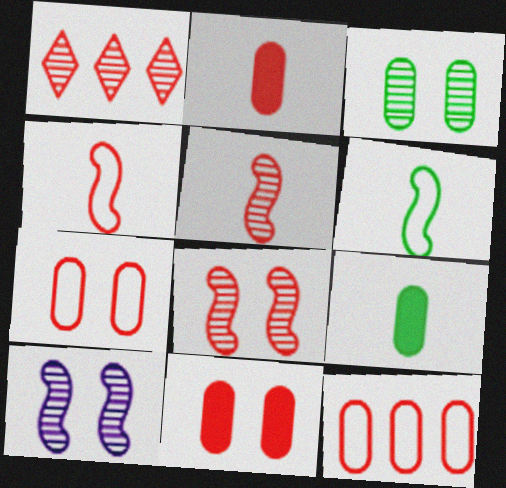[[1, 4, 11]]